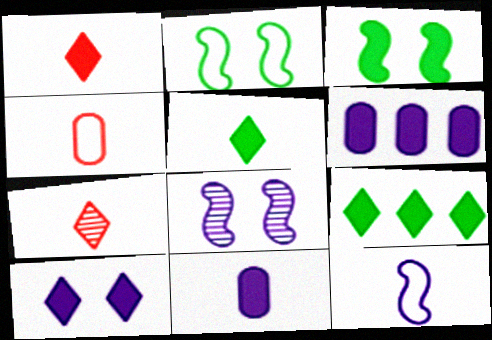[[1, 3, 6], 
[1, 9, 10], 
[2, 6, 7], 
[4, 8, 9]]